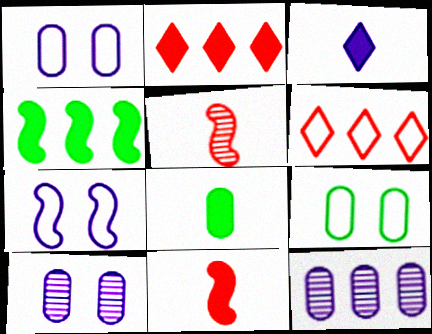[[3, 7, 12], 
[3, 8, 11], 
[4, 5, 7], 
[4, 6, 12]]